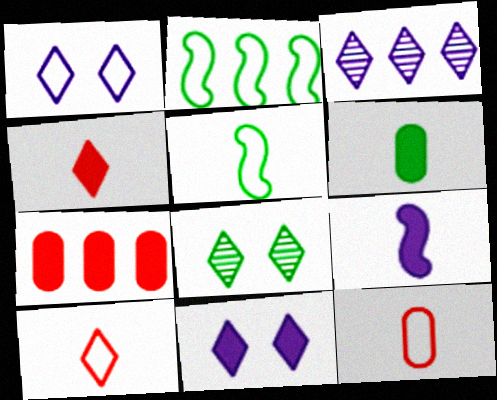[[1, 2, 12], 
[2, 3, 7], 
[2, 6, 8], 
[4, 6, 9]]